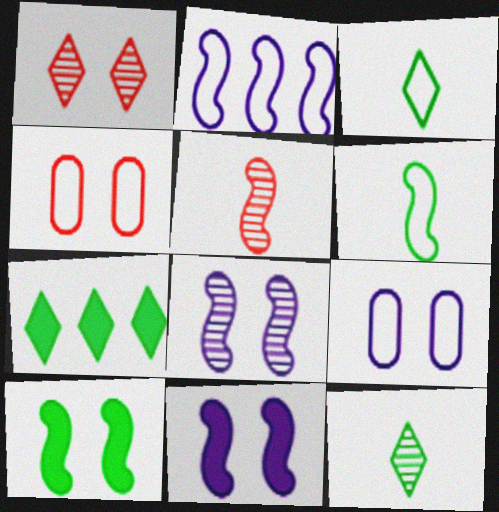[[1, 9, 10], 
[2, 3, 4], 
[2, 5, 10], 
[5, 7, 9]]